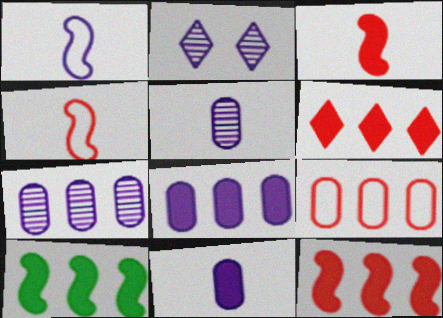[[1, 2, 8], 
[6, 8, 10]]